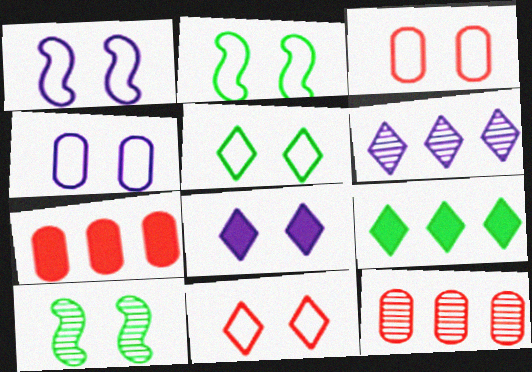[[1, 3, 5], 
[2, 4, 11], 
[3, 8, 10]]